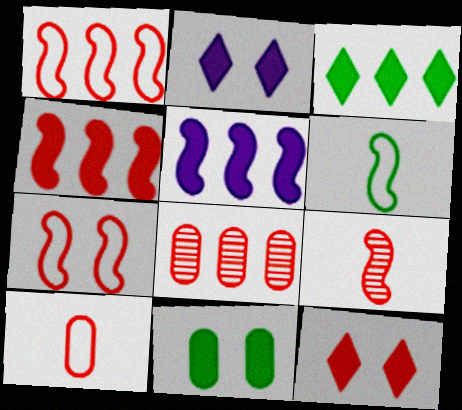[[2, 6, 8], 
[4, 7, 9]]